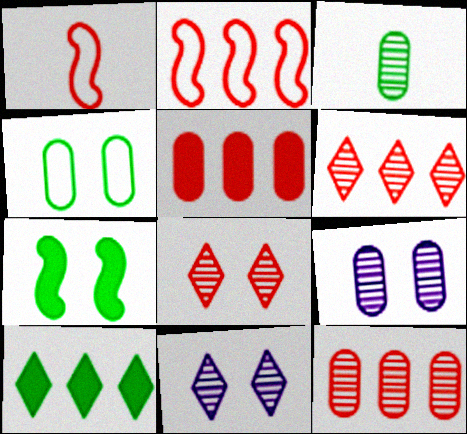[[1, 5, 8], 
[1, 9, 10], 
[2, 5, 6], 
[3, 9, 12]]